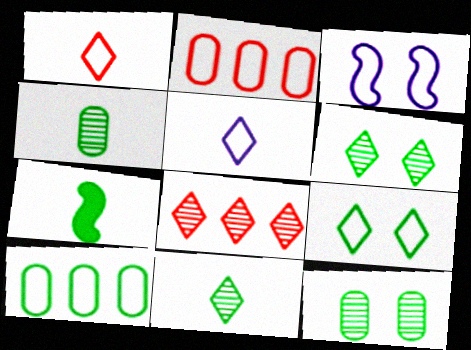[[1, 3, 10], 
[6, 7, 10]]